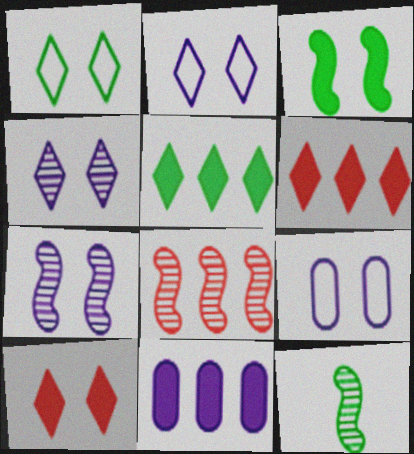[[1, 4, 10], 
[6, 9, 12], 
[7, 8, 12]]